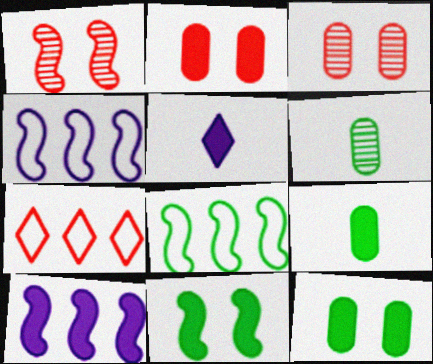[[3, 5, 8]]